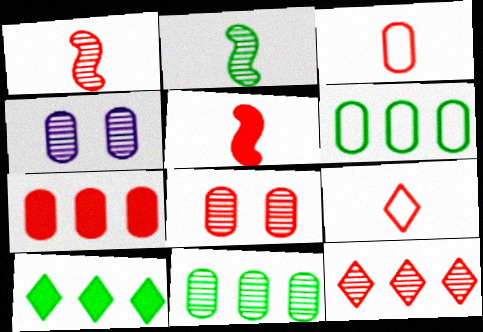[[1, 8, 12], 
[2, 4, 12], 
[3, 7, 8]]